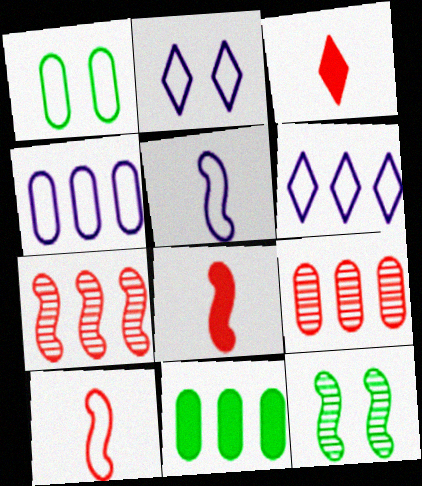[[1, 6, 10], 
[2, 4, 5], 
[3, 4, 12], 
[4, 9, 11], 
[6, 7, 11]]